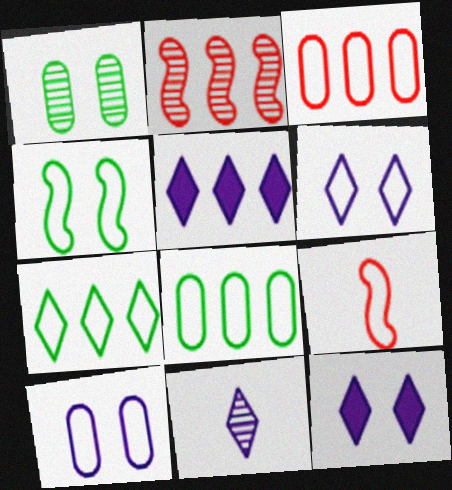[[1, 2, 11], 
[1, 5, 9], 
[2, 5, 8], 
[5, 6, 11], 
[6, 8, 9], 
[7, 9, 10]]